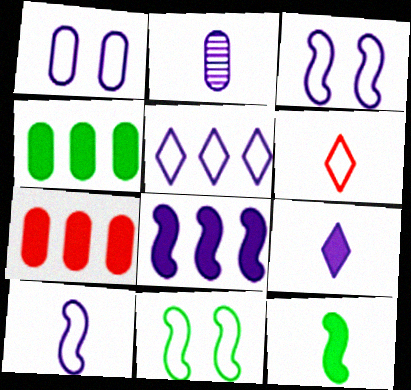[[1, 5, 10], 
[2, 6, 12], 
[2, 9, 10]]